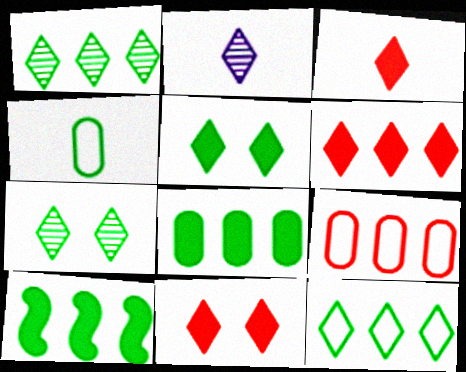[[2, 11, 12], 
[3, 6, 11], 
[4, 7, 10]]